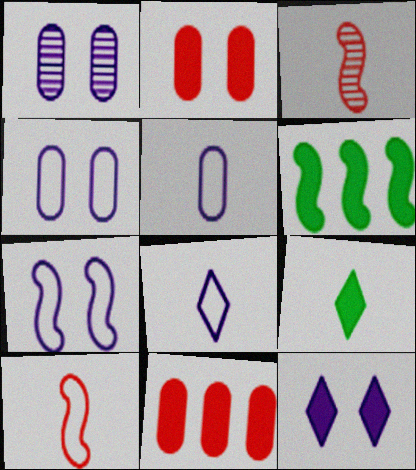[[1, 7, 12], 
[3, 5, 9], 
[3, 6, 7]]